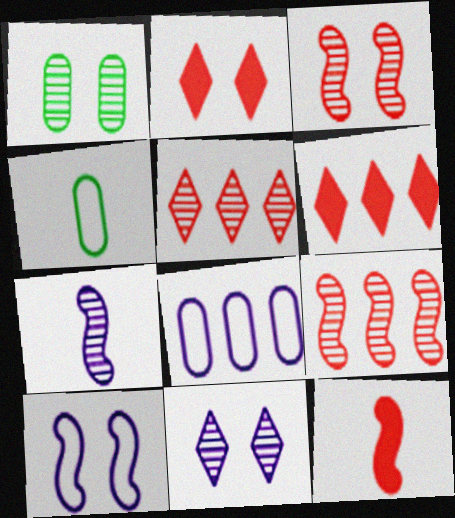[[1, 2, 10], 
[1, 3, 11], 
[1, 5, 7]]